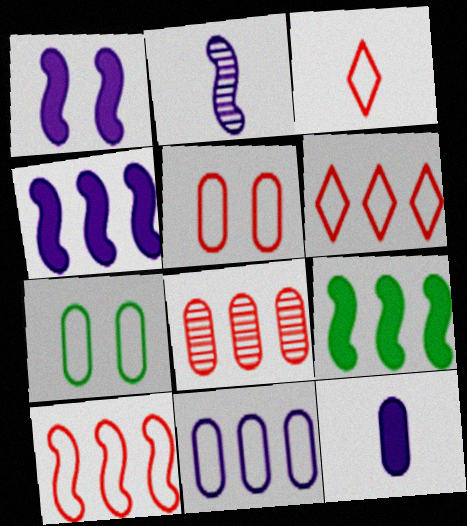[[3, 5, 10], 
[7, 8, 12]]